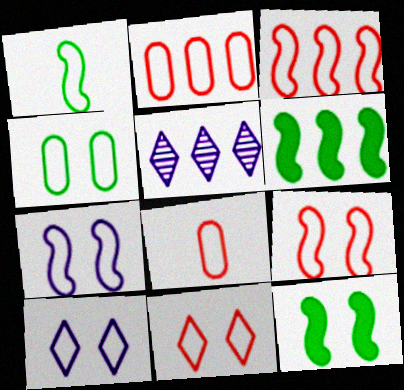[[1, 2, 10], 
[1, 3, 7], 
[2, 5, 6], 
[3, 8, 11], 
[4, 7, 11], 
[4, 9, 10], 
[5, 8, 12]]